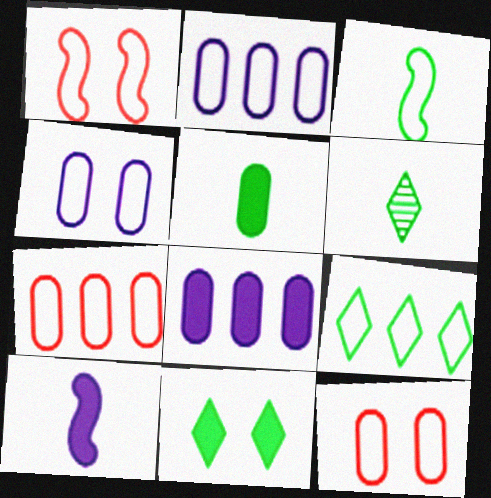[[1, 6, 8], 
[3, 5, 6], 
[6, 9, 11]]